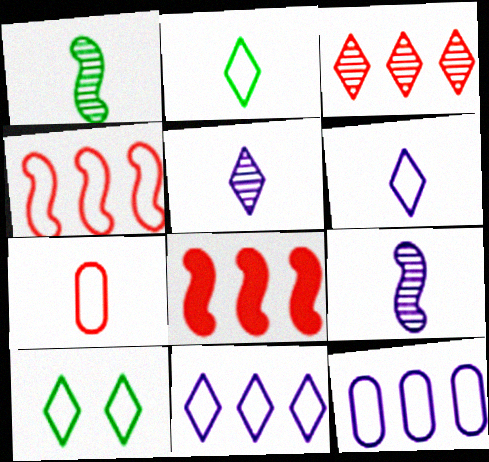[]